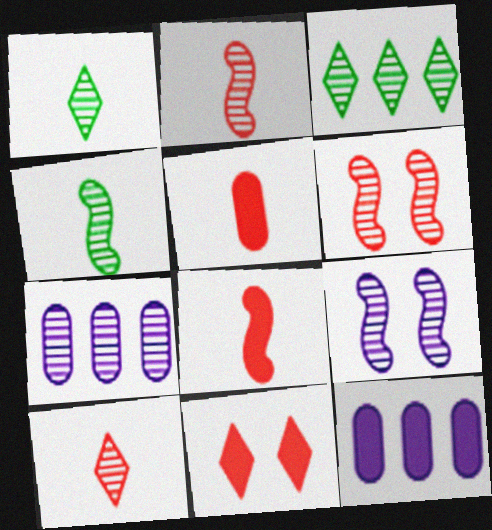[[1, 6, 7]]